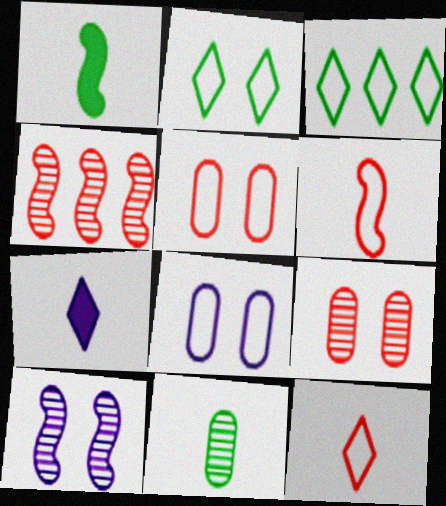[[3, 6, 8], 
[6, 7, 11]]